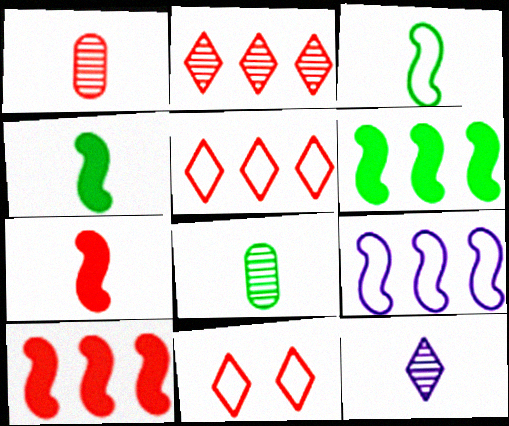[[1, 10, 11]]